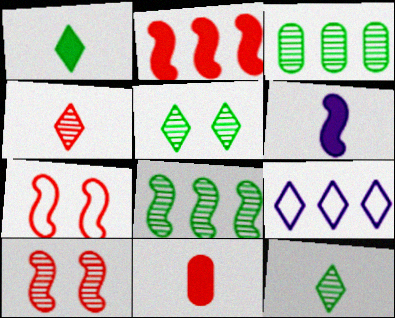[[1, 6, 11], 
[2, 3, 9], 
[6, 7, 8]]